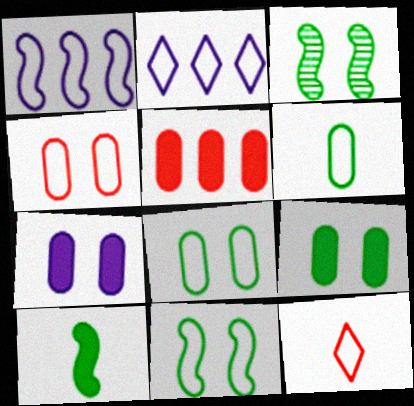[[1, 8, 12]]